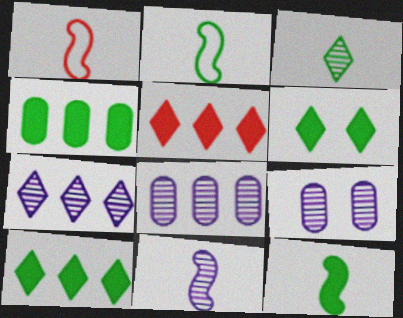[[1, 6, 8], 
[1, 9, 10], 
[1, 11, 12], 
[2, 5, 9], 
[4, 6, 12], 
[7, 9, 11]]